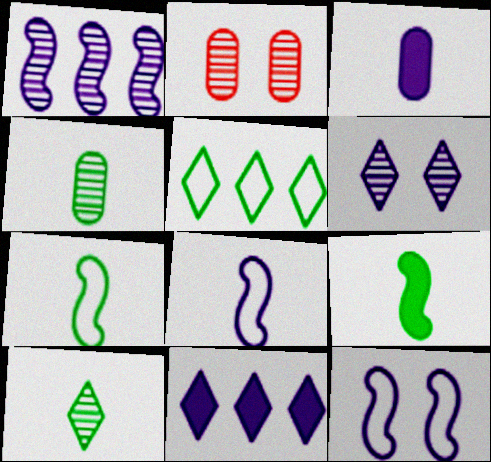[[1, 2, 10], 
[2, 7, 11]]